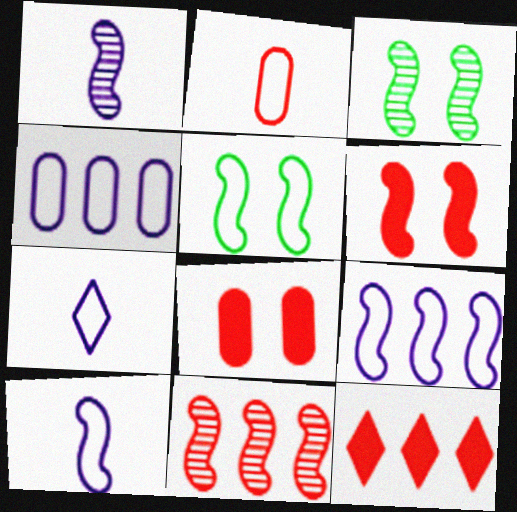[[1, 3, 11]]